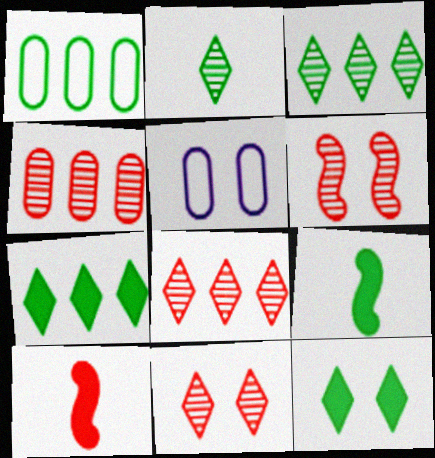[[3, 5, 10], 
[5, 6, 12], 
[5, 8, 9]]